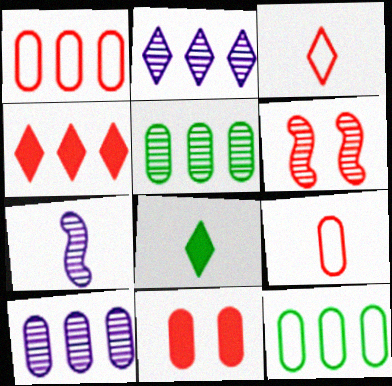[[4, 6, 9], 
[7, 8, 9]]